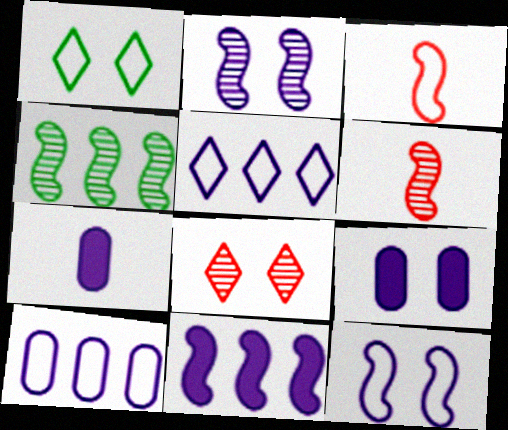[[1, 3, 10], 
[2, 4, 6], 
[2, 5, 7]]